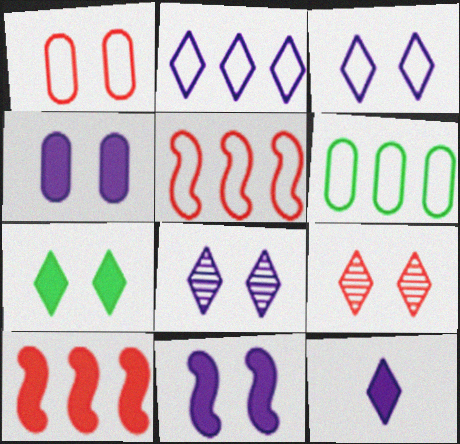[[2, 5, 6], 
[2, 8, 12], 
[3, 7, 9]]